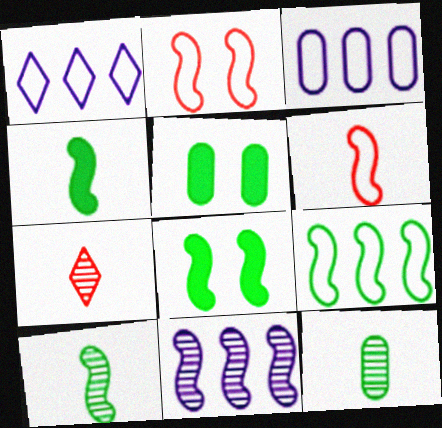[[2, 4, 11], 
[3, 7, 8], 
[6, 8, 11], 
[8, 9, 10]]